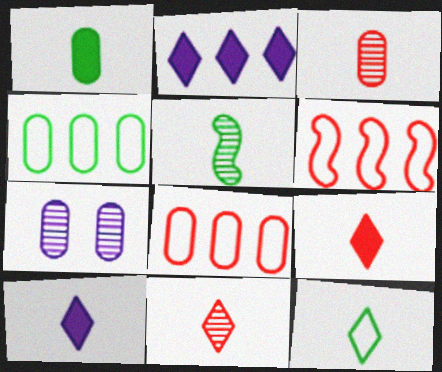[[1, 5, 12], 
[1, 7, 8], 
[10, 11, 12]]